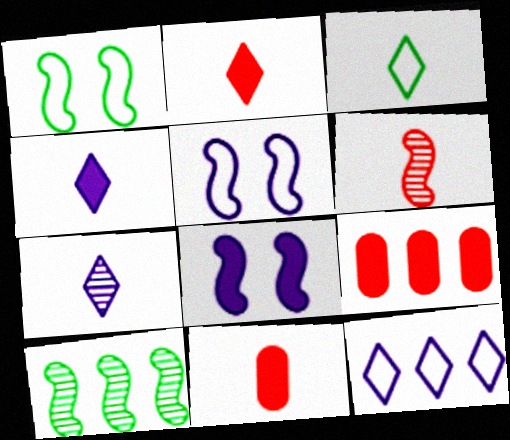[[1, 7, 9], 
[2, 3, 7], 
[9, 10, 12]]